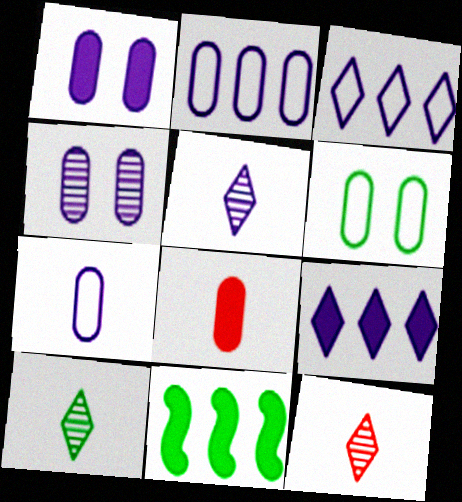[[5, 10, 12], 
[6, 10, 11]]